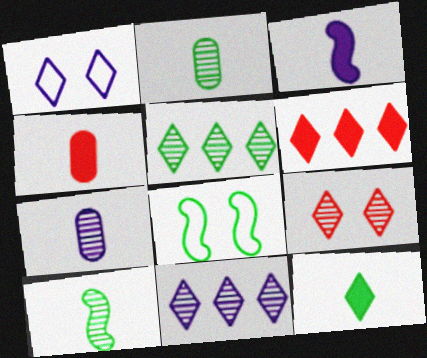[[3, 4, 12], 
[4, 8, 11], 
[6, 7, 8]]